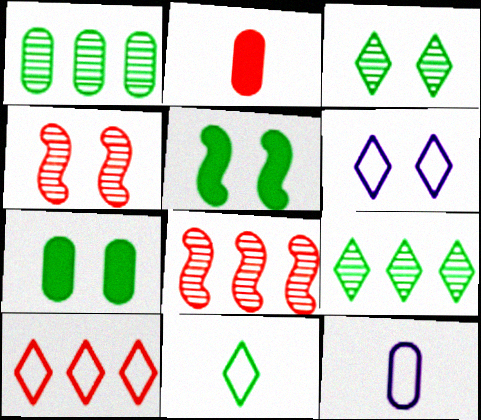[[1, 5, 11], 
[2, 4, 10], 
[4, 6, 7], 
[6, 10, 11]]